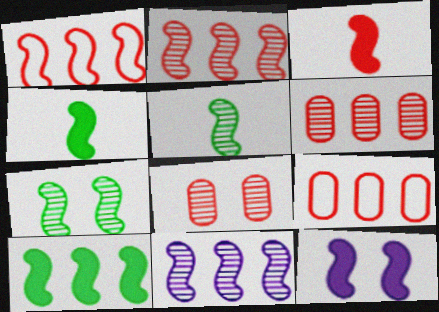[[1, 5, 12], 
[1, 10, 11], 
[3, 10, 12]]